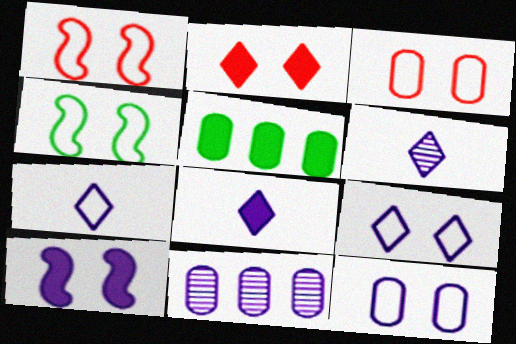[[1, 5, 6], 
[3, 4, 9], 
[6, 7, 8], 
[7, 10, 11]]